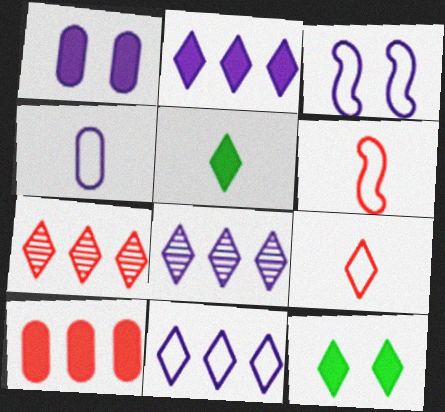[[2, 8, 11], 
[3, 4, 11], 
[8, 9, 12]]